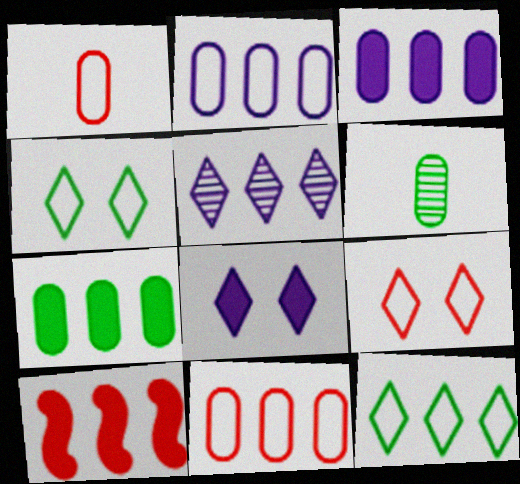[]